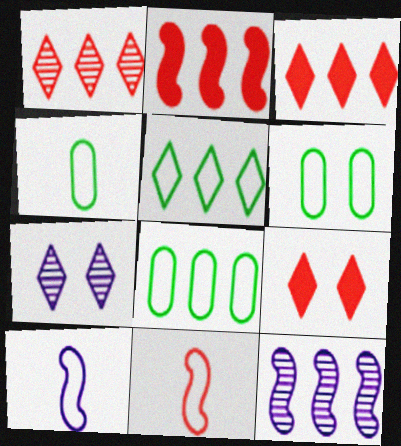[[2, 4, 7], 
[3, 8, 12], 
[4, 6, 8], 
[4, 9, 12]]